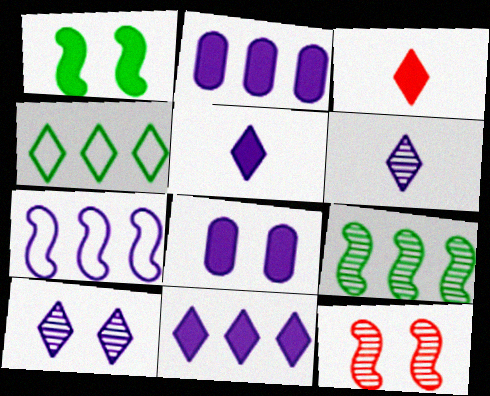[[1, 2, 3], 
[3, 4, 10], 
[6, 7, 8]]